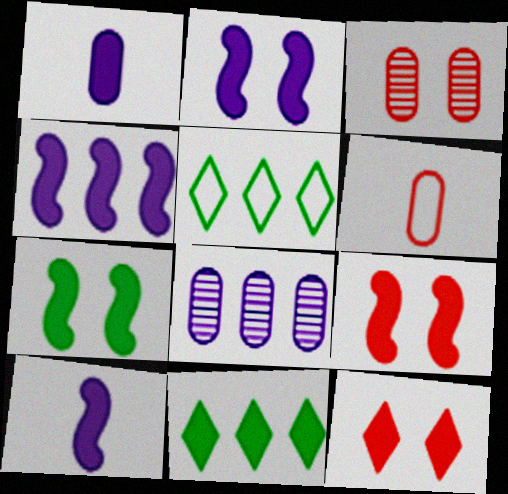[[1, 9, 11], 
[2, 4, 10], 
[2, 7, 9], 
[3, 5, 10]]